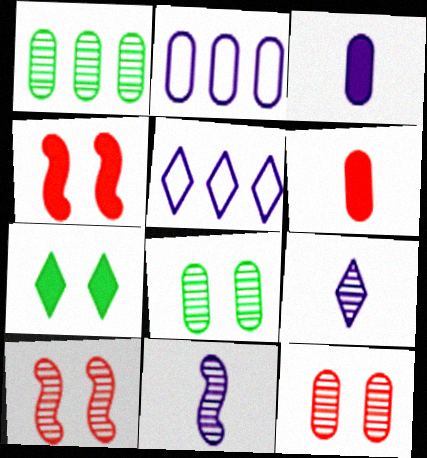[[1, 9, 10], 
[2, 6, 8]]